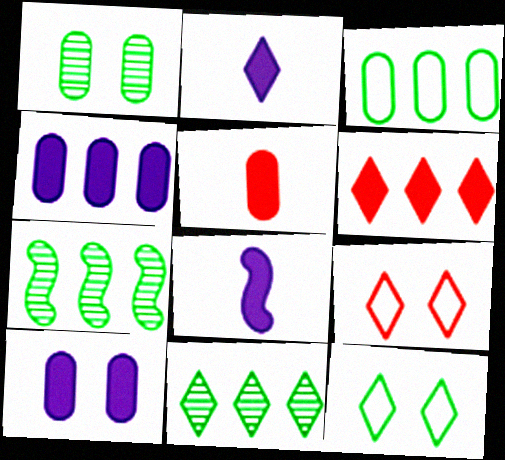[[2, 9, 11]]